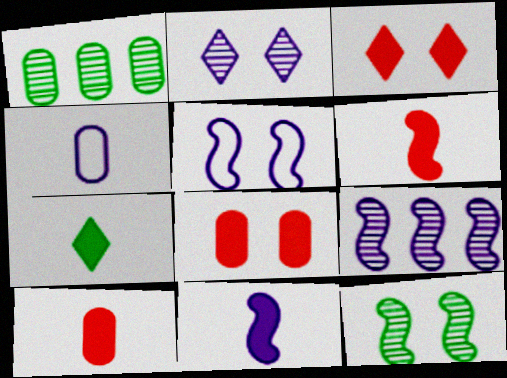[[1, 4, 8], 
[5, 9, 11], 
[7, 10, 11]]